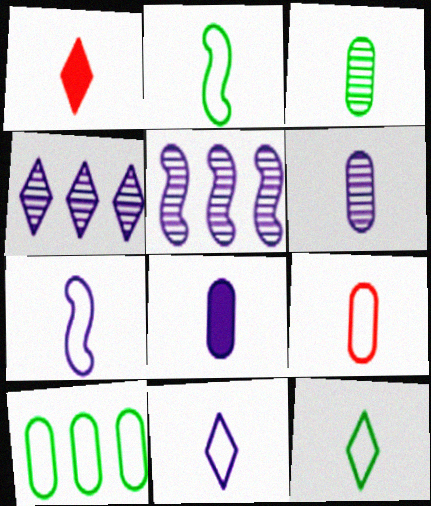[[1, 2, 6], 
[1, 3, 7], 
[2, 9, 11], 
[3, 8, 9], 
[7, 9, 12]]